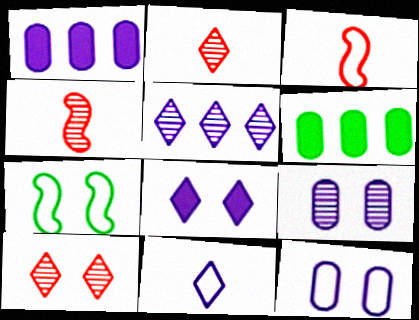[[1, 2, 7], 
[5, 8, 11]]